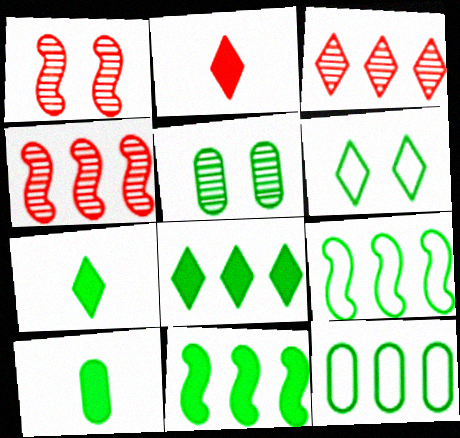[[5, 7, 9], 
[5, 10, 12]]